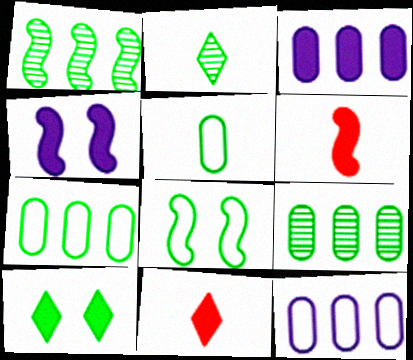[[1, 5, 10], 
[3, 6, 10]]